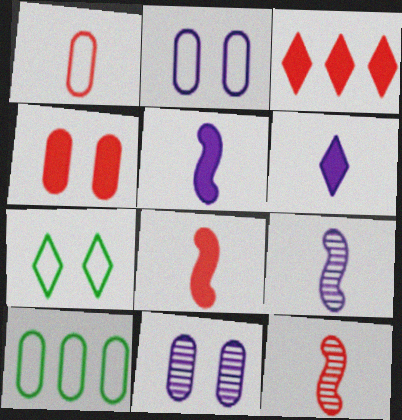[[1, 2, 10], 
[3, 4, 8]]